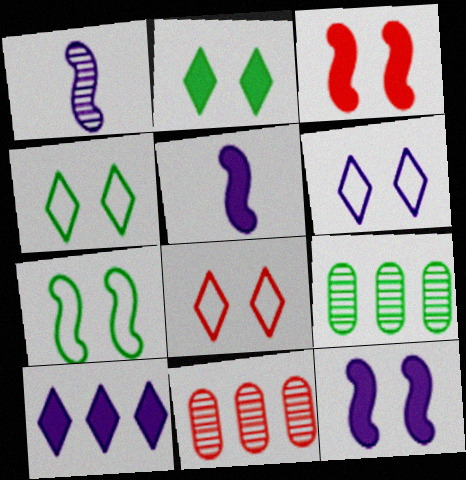[[4, 5, 11], 
[4, 6, 8], 
[5, 8, 9]]